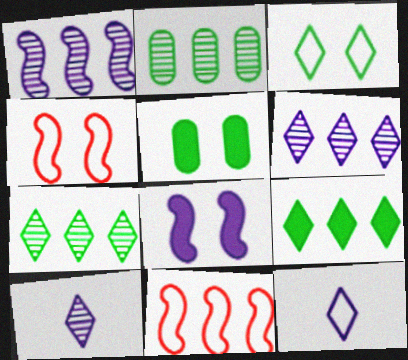[[5, 10, 11]]